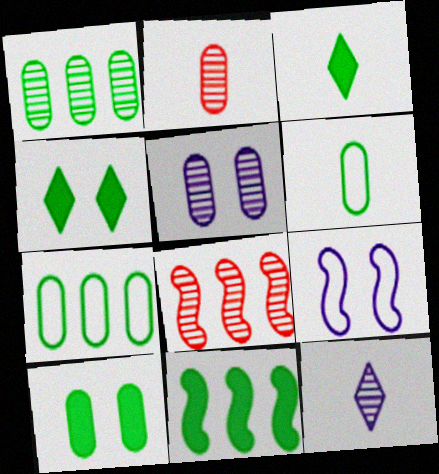[[1, 2, 5], 
[1, 6, 10], 
[3, 10, 11]]